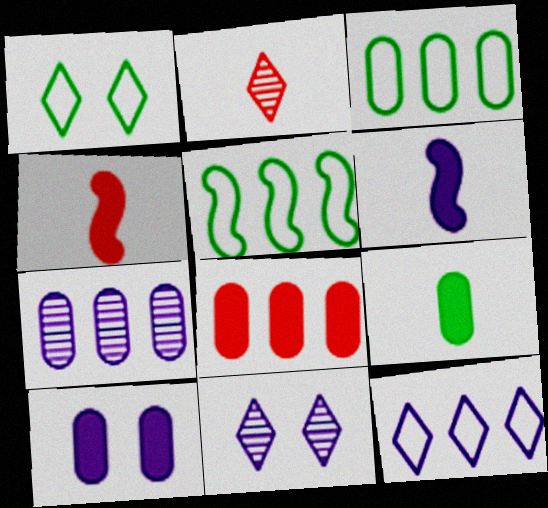[[1, 4, 7], 
[2, 5, 10], 
[3, 4, 11], 
[3, 7, 8], 
[8, 9, 10]]